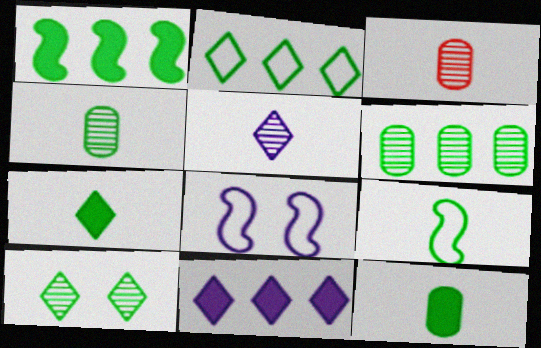[[1, 2, 6], 
[2, 7, 10], 
[4, 7, 9]]